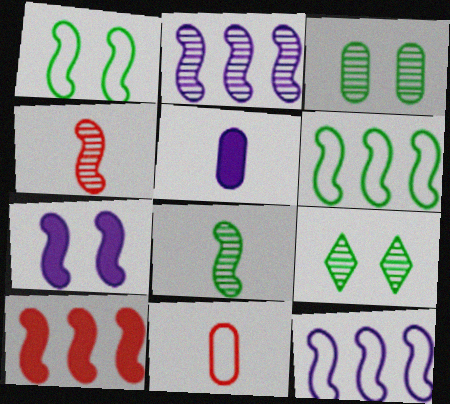[[2, 6, 10], 
[4, 6, 7]]